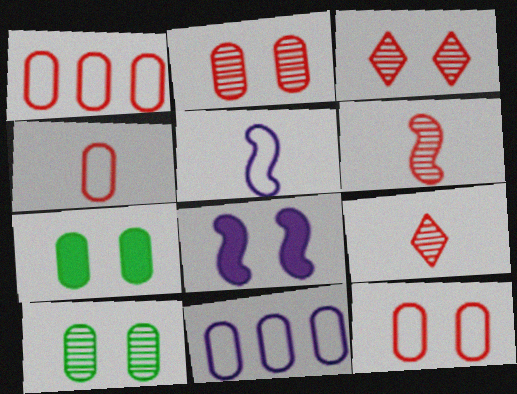[[1, 4, 12]]